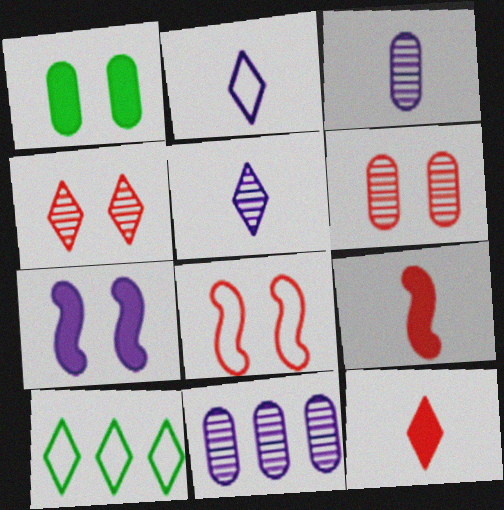[[2, 7, 11]]